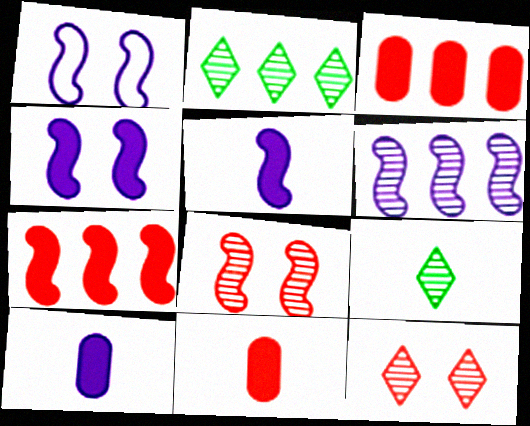[[1, 2, 11], 
[1, 3, 9], 
[1, 5, 6]]